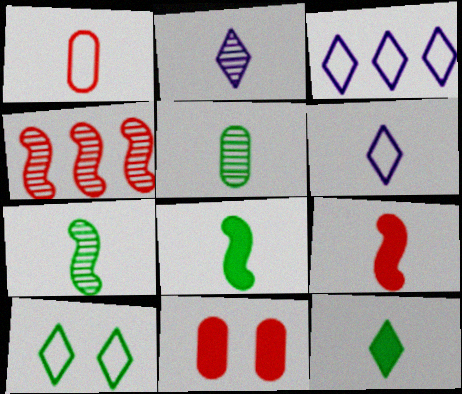[[1, 2, 8], 
[3, 7, 11], 
[5, 6, 9]]